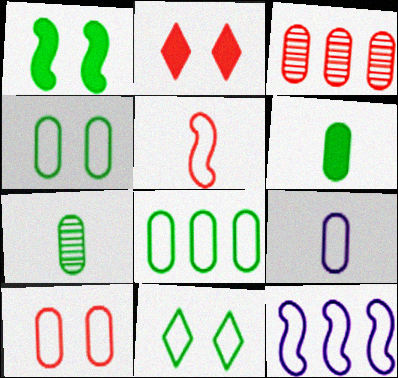[[2, 3, 5], 
[2, 7, 12], 
[8, 9, 10]]